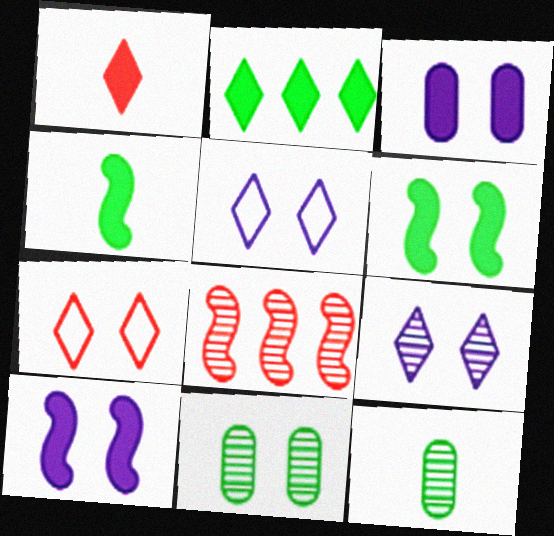[[7, 10, 11], 
[8, 9, 12]]